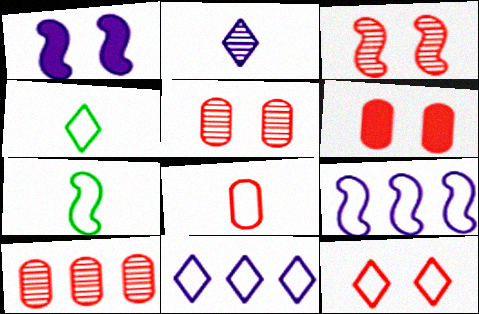[[1, 4, 10], 
[3, 6, 12], 
[4, 11, 12], 
[6, 8, 10]]